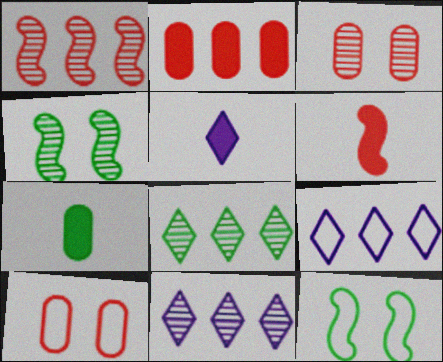[[5, 6, 7], 
[7, 8, 12]]